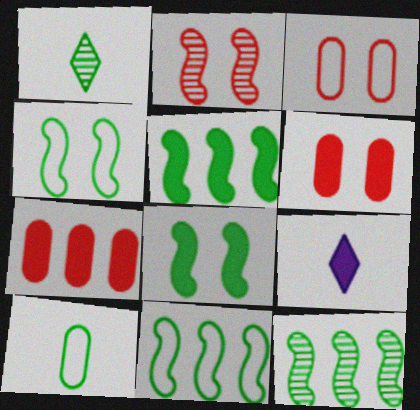[[3, 9, 12], 
[5, 6, 9], 
[5, 11, 12], 
[7, 8, 9]]